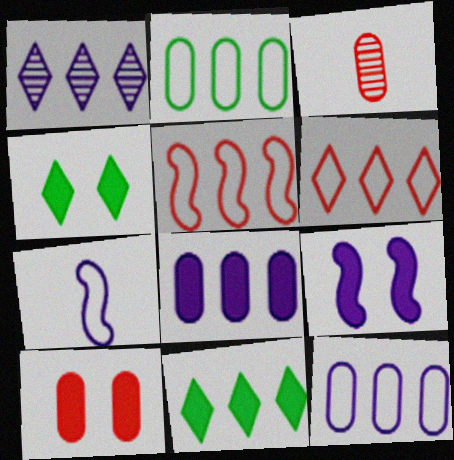[[1, 6, 11], 
[4, 9, 10]]